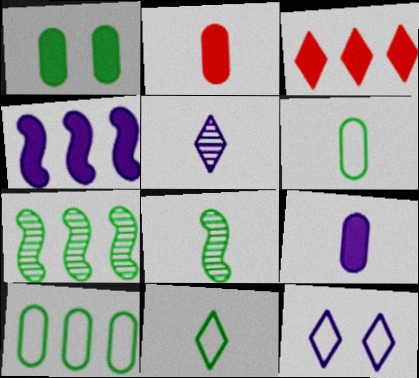[[1, 7, 11], 
[2, 7, 12]]